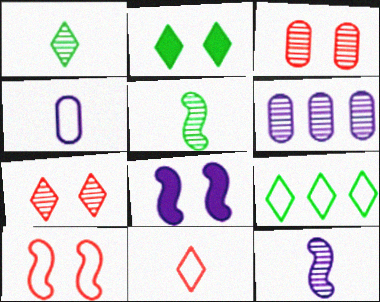[[1, 2, 9], 
[4, 9, 10], 
[5, 6, 7]]